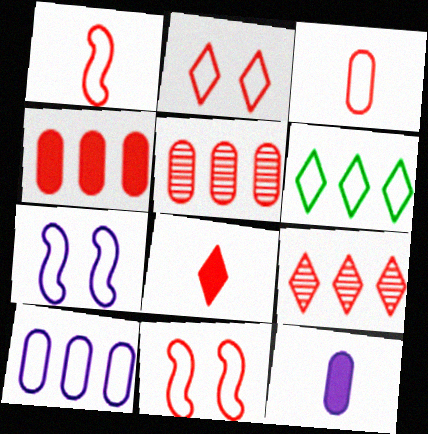[[2, 8, 9], 
[3, 6, 7], 
[5, 8, 11]]